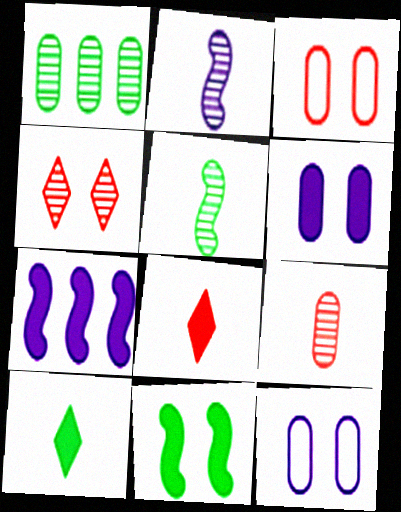[[1, 2, 4], 
[4, 11, 12]]